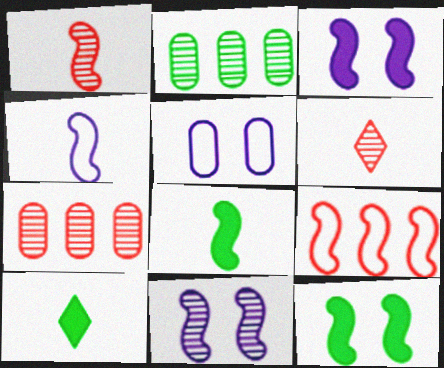[[1, 4, 8], 
[2, 6, 11], 
[8, 9, 11]]